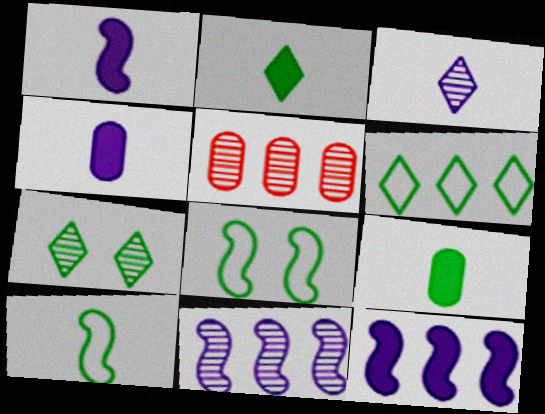[[2, 6, 7], 
[5, 6, 12]]